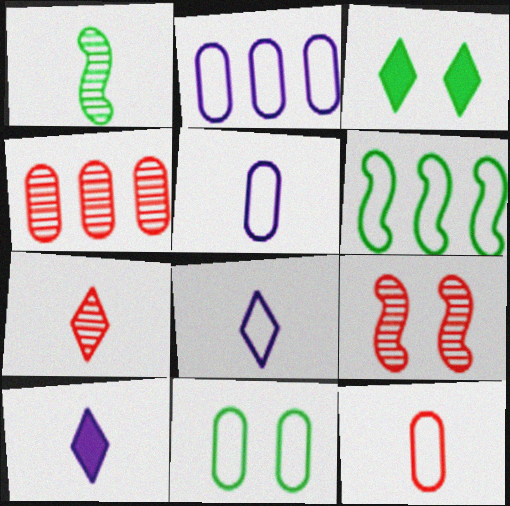[[1, 10, 12], 
[2, 11, 12], 
[4, 7, 9]]